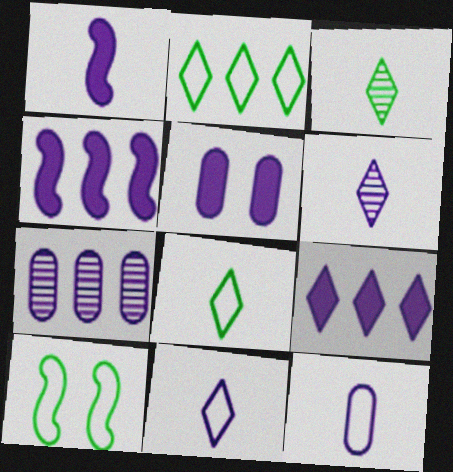[[1, 5, 9], 
[1, 6, 12], 
[5, 7, 12]]